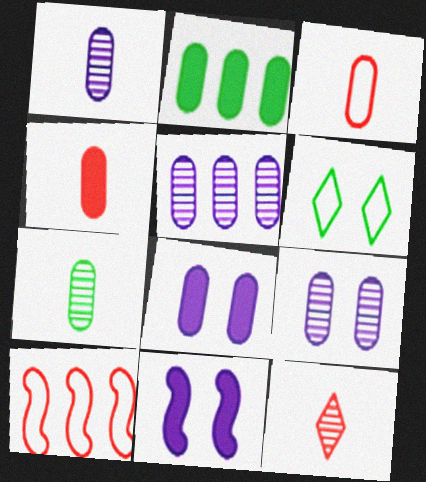[[1, 5, 9], 
[2, 3, 9], 
[2, 4, 8]]